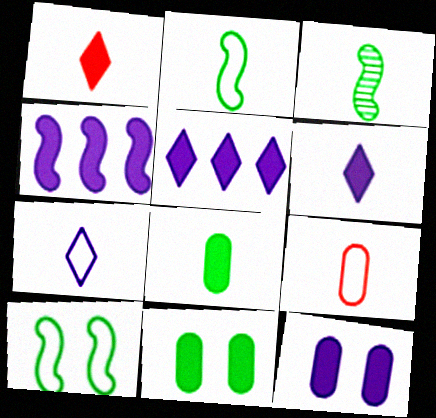[[1, 4, 11], 
[2, 7, 9], 
[3, 6, 9], 
[4, 6, 12]]